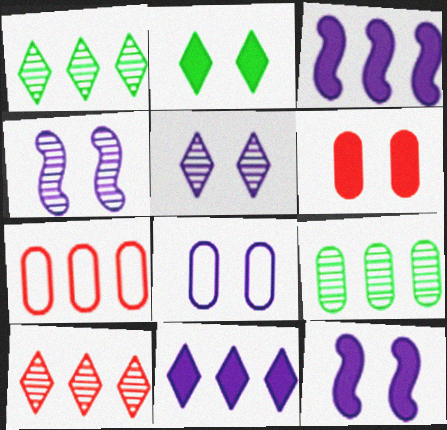[[1, 3, 7], 
[2, 6, 12], 
[5, 8, 12]]